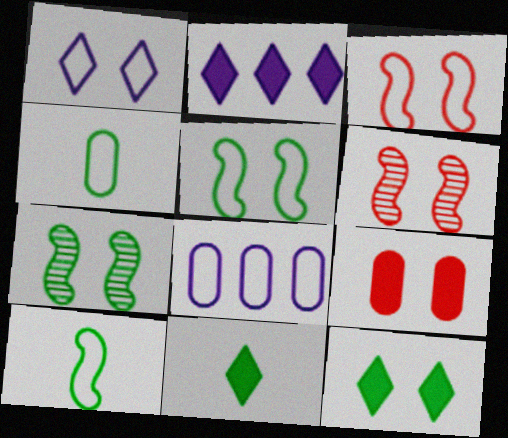[[1, 7, 9], 
[2, 4, 6], 
[6, 8, 11]]